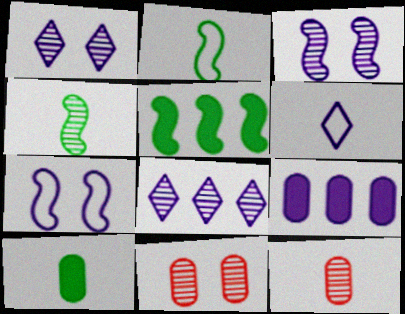[[3, 6, 9], 
[4, 8, 11], 
[5, 6, 11]]